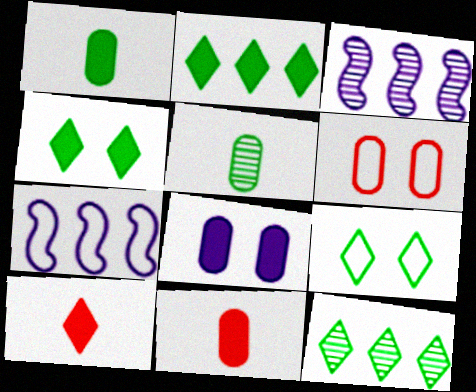[[3, 9, 11]]